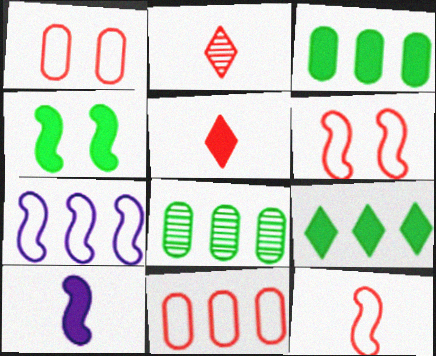[]